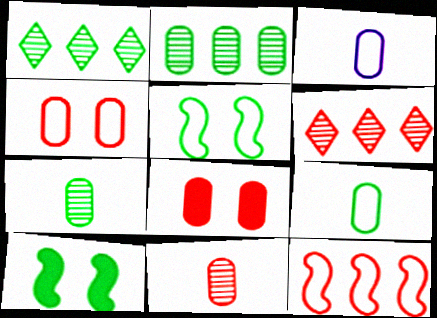[[1, 9, 10], 
[2, 3, 8], 
[3, 6, 10]]